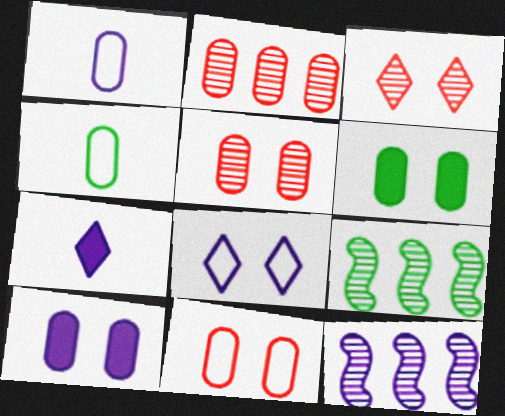[[1, 2, 6], 
[2, 4, 10], 
[7, 9, 11]]